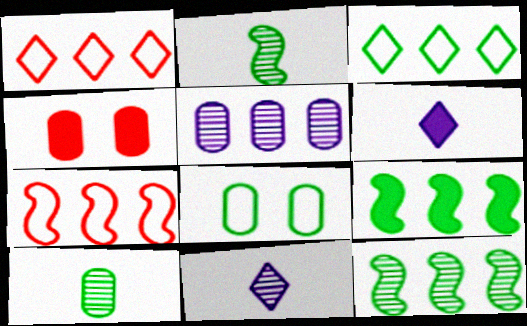[[1, 5, 9], 
[4, 6, 9]]